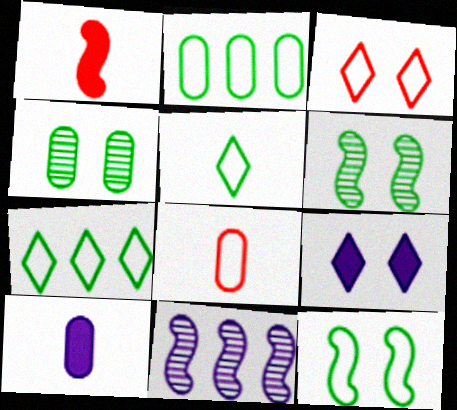[[1, 11, 12], 
[2, 5, 12]]